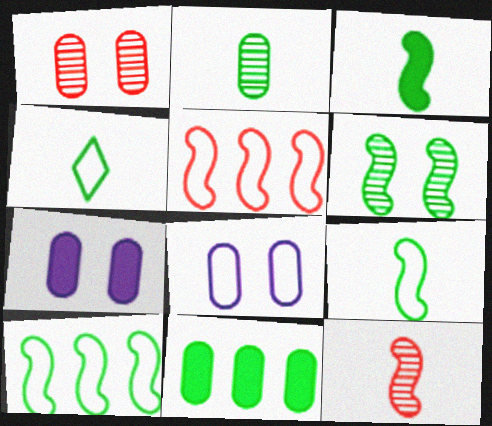[[2, 3, 4], 
[3, 6, 10], 
[4, 5, 8], 
[4, 6, 11]]